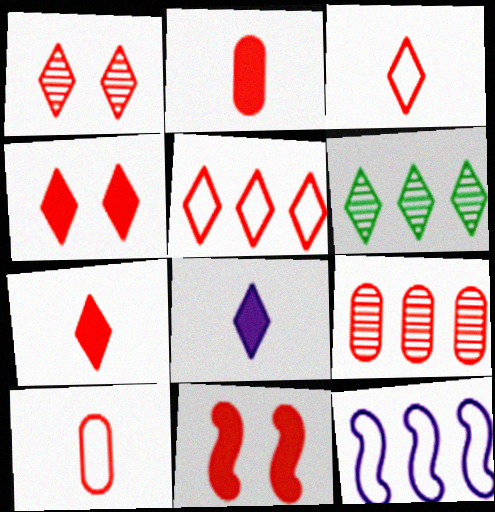[[1, 5, 7], 
[3, 9, 11]]